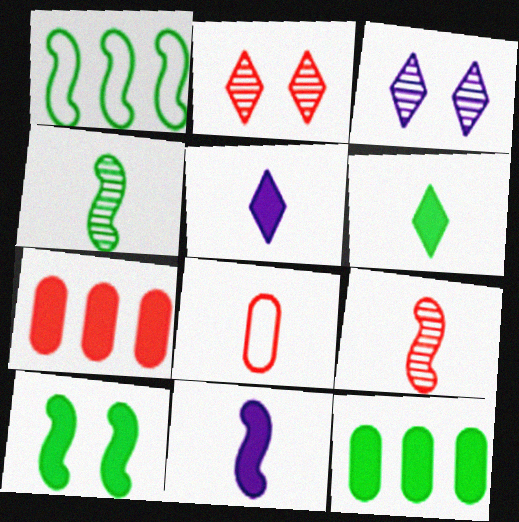[[1, 4, 10], 
[4, 5, 8], 
[5, 7, 10], 
[6, 10, 12]]